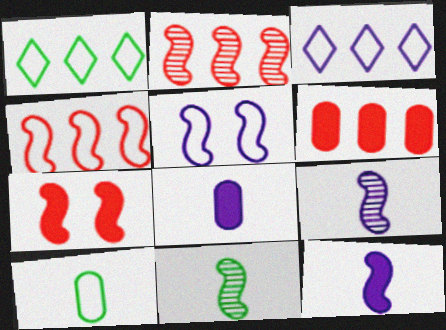[]